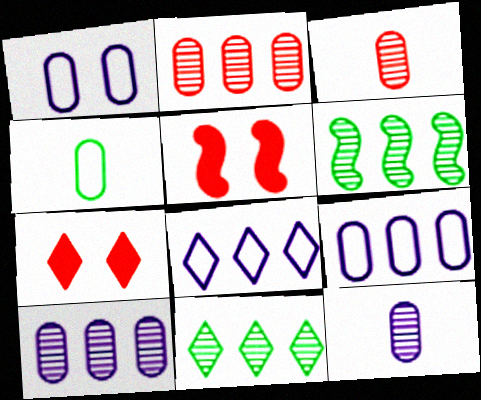[]